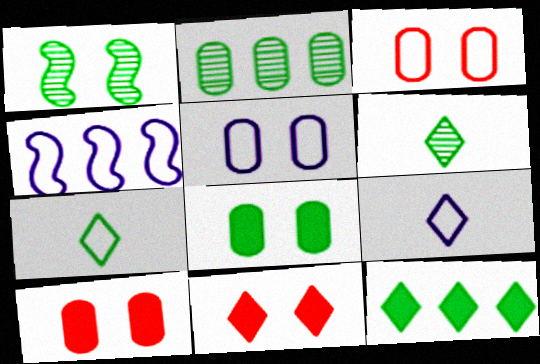[[1, 2, 6], 
[1, 5, 11], 
[3, 4, 7], 
[4, 5, 9], 
[4, 6, 10]]